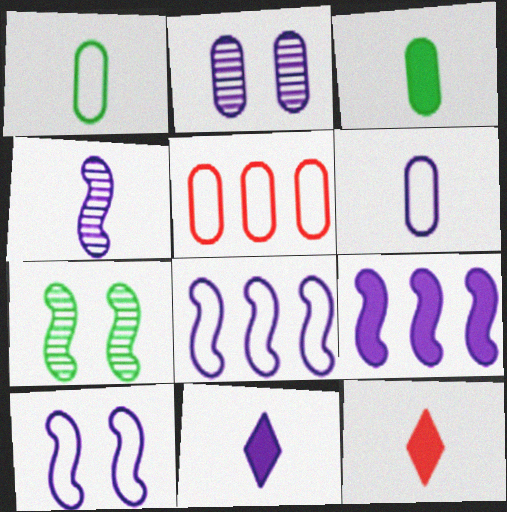[[1, 4, 12], 
[2, 3, 5], 
[2, 8, 11], 
[4, 6, 11], 
[4, 9, 10], 
[5, 7, 11]]